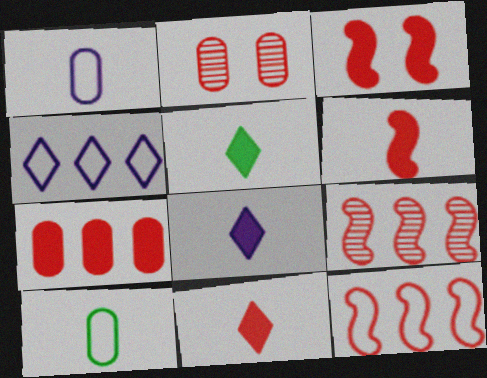[[2, 11, 12], 
[3, 7, 11], 
[5, 8, 11]]